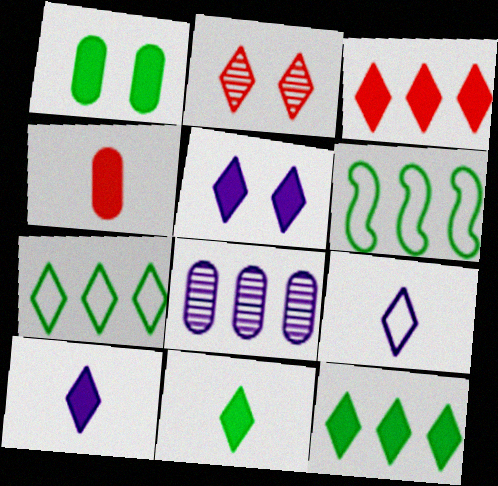[[2, 7, 10], 
[2, 9, 12], 
[3, 5, 11], 
[3, 6, 8]]